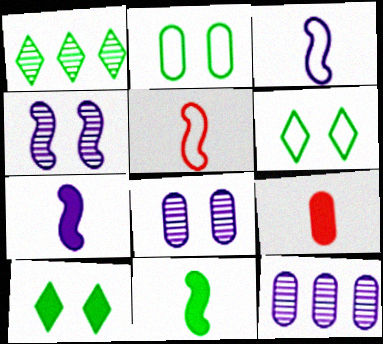[[1, 2, 11], 
[2, 9, 12], 
[5, 10, 12]]